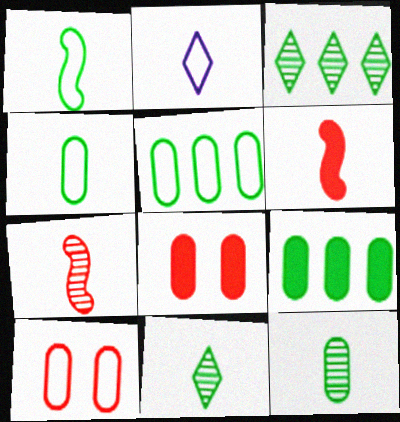[[2, 6, 12]]